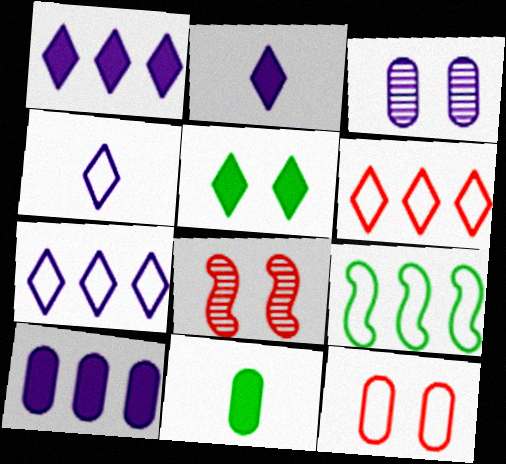[[4, 9, 12], 
[7, 8, 11]]